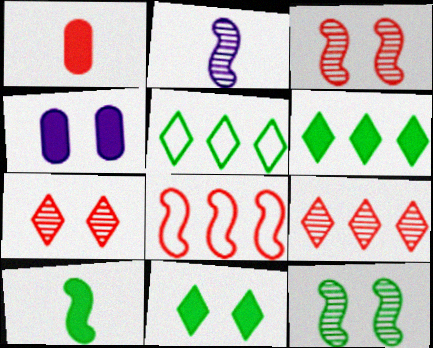[[1, 7, 8]]